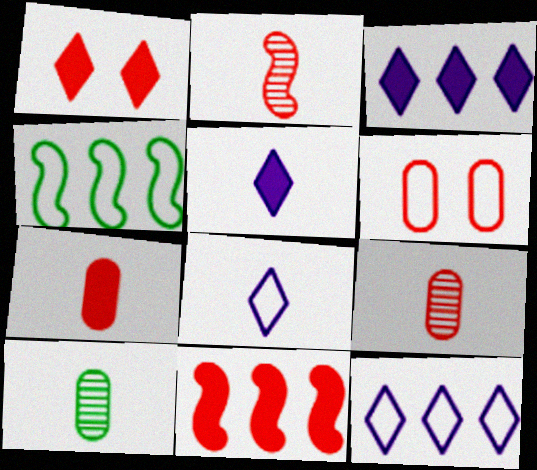[[1, 7, 11], 
[4, 6, 8]]